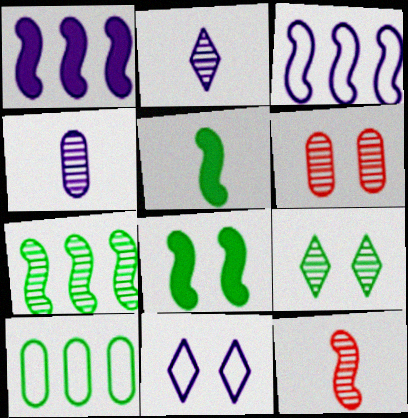[[1, 4, 11], 
[2, 6, 7], 
[3, 8, 12], 
[5, 9, 10], 
[6, 8, 11]]